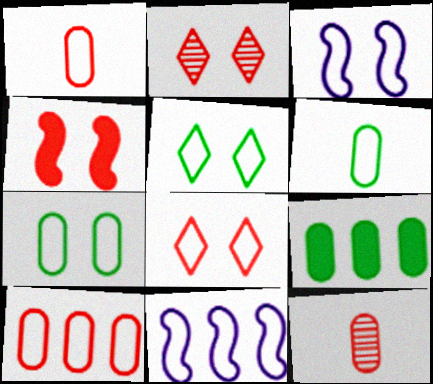[[1, 5, 11], 
[3, 7, 8], 
[6, 8, 11]]